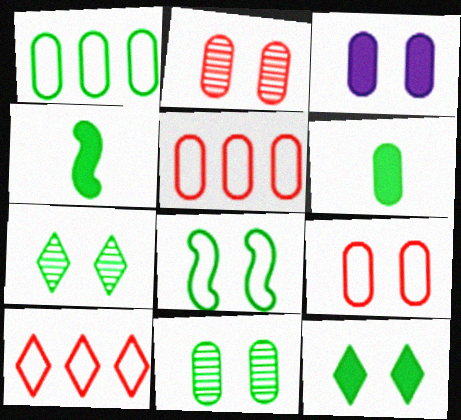[[1, 4, 7], 
[1, 6, 11], 
[3, 9, 11], 
[8, 11, 12]]